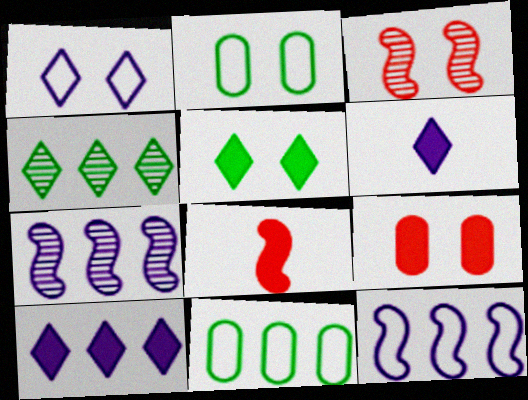[[3, 6, 11]]